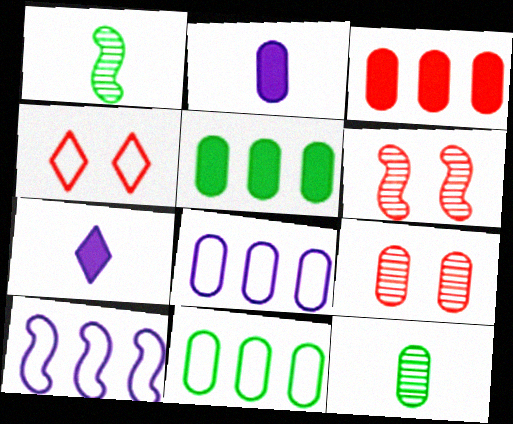[[2, 9, 11], 
[6, 7, 11]]